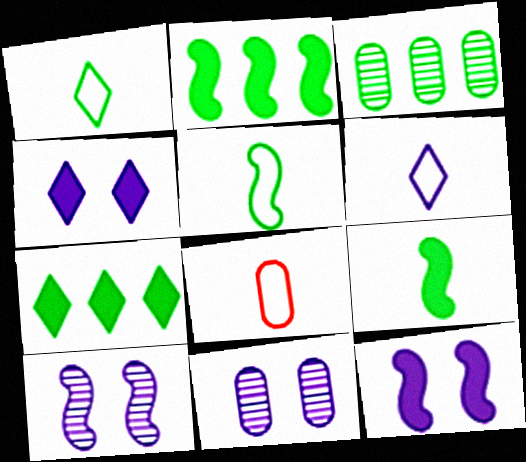[[5, 6, 8], 
[7, 8, 10]]